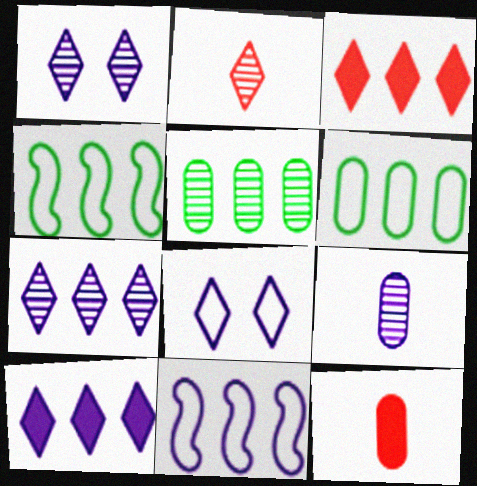[[1, 4, 12], 
[3, 5, 11]]